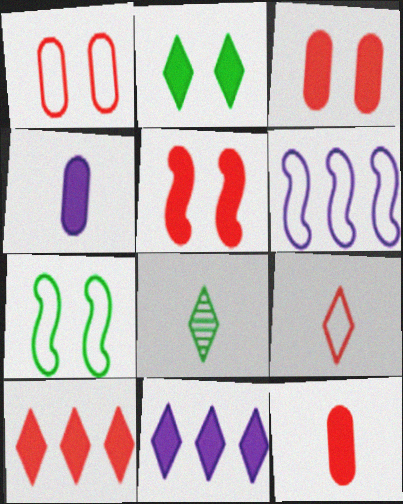[[3, 6, 8], 
[5, 10, 12]]